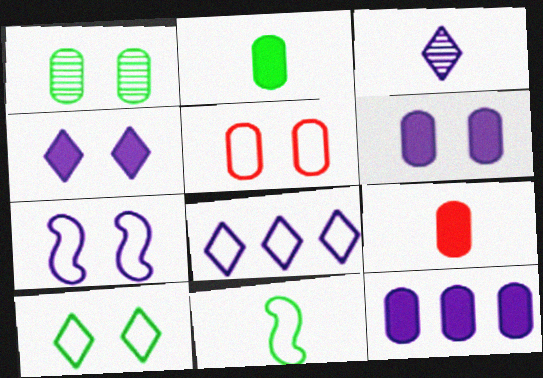[[1, 5, 6], 
[3, 4, 8], 
[3, 7, 12], 
[3, 9, 11], 
[5, 7, 10], 
[5, 8, 11]]